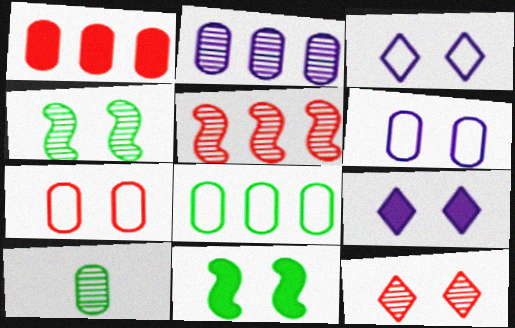[[1, 2, 8], 
[1, 6, 10], 
[4, 7, 9], 
[6, 11, 12]]